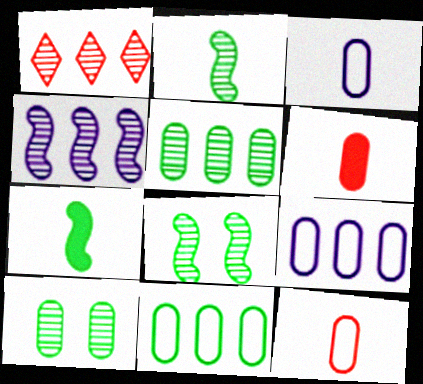[[1, 4, 5], 
[6, 9, 10]]